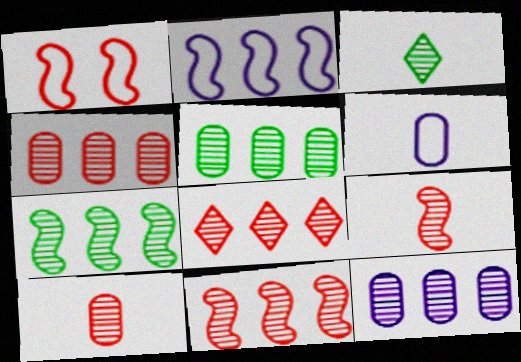[[4, 5, 12], 
[4, 8, 11], 
[7, 8, 12]]